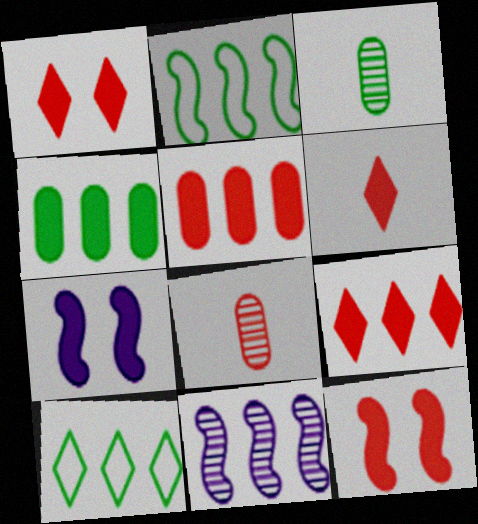[[1, 6, 9], 
[4, 6, 7], 
[5, 6, 12], 
[5, 10, 11], 
[7, 8, 10]]